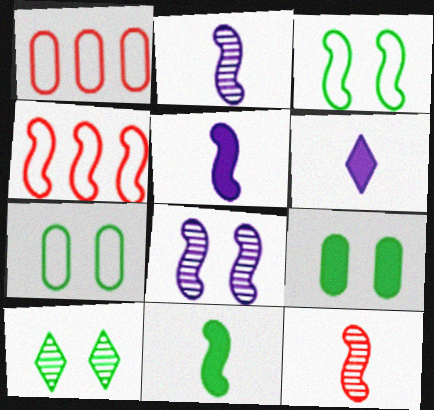[[1, 5, 10], 
[3, 9, 10], 
[4, 8, 11]]